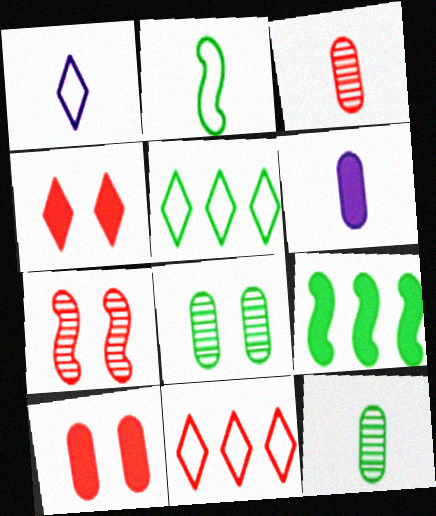[[4, 6, 9], 
[5, 6, 7]]